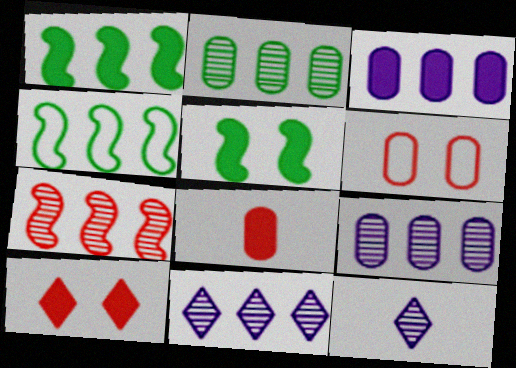[[1, 6, 12], 
[2, 7, 11]]